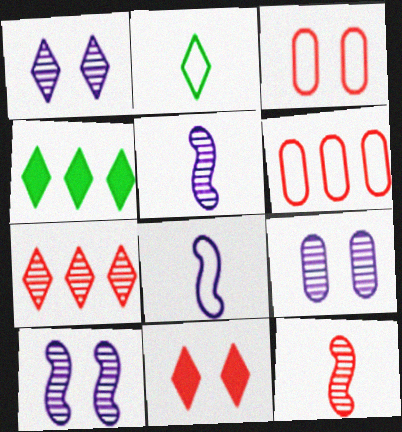[[1, 9, 10], 
[3, 4, 5], 
[6, 11, 12]]